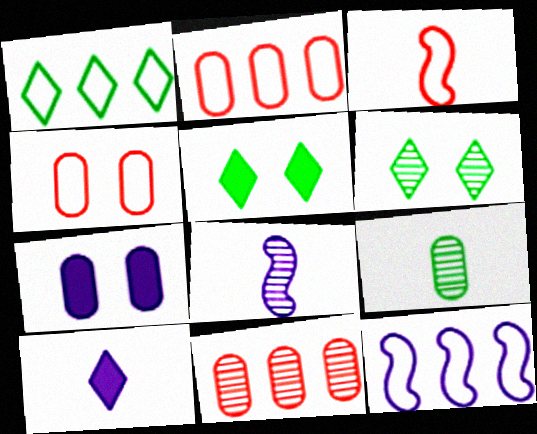[[1, 2, 12], 
[2, 5, 8], 
[2, 7, 9], 
[3, 9, 10], 
[6, 8, 11]]